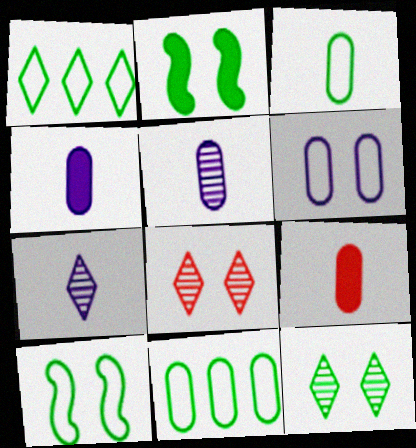[[1, 3, 10], 
[2, 6, 8], 
[3, 5, 9]]